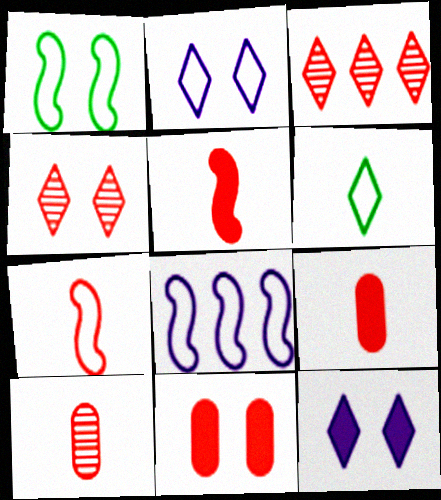[[1, 7, 8], 
[3, 6, 12], 
[3, 7, 11]]